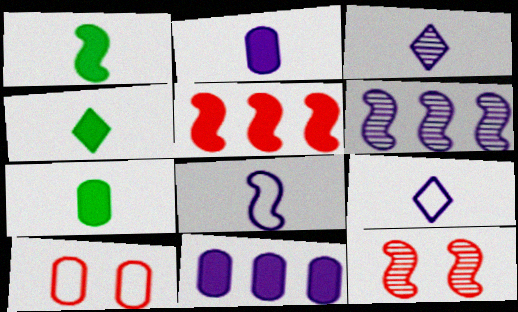[[1, 4, 7], 
[2, 3, 8], 
[4, 6, 10]]